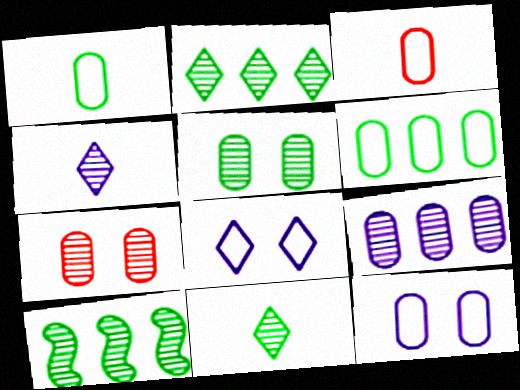[[3, 6, 12], 
[4, 7, 10], 
[5, 10, 11]]